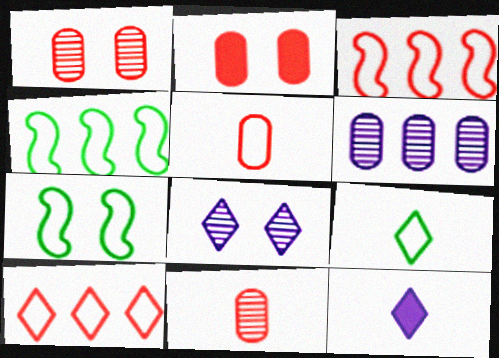[[1, 4, 12], 
[2, 7, 8]]